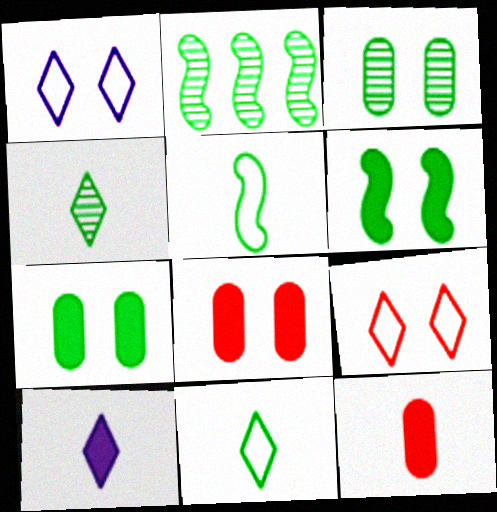[[1, 2, 12], 
[2, 3, 4], 
[2, 5, 6], 
[2, 7, 11]]